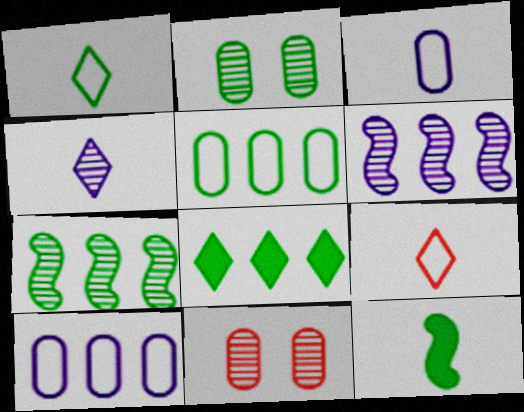[[4, 7, 11], 
[5, 7, 8]]